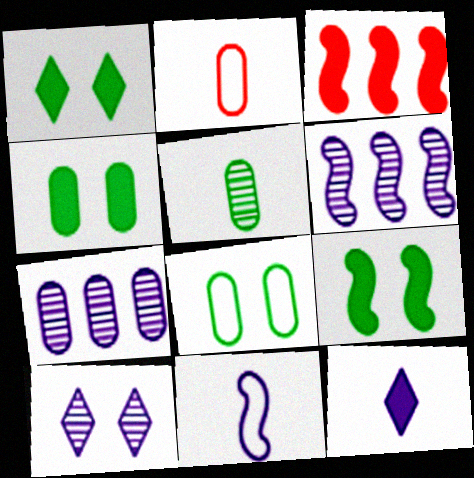[[1, 2, 6], 
[1, 4, 9], 
[2, 4, 7], 
[3, 4, 12]]